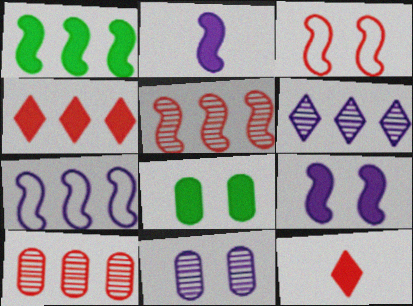[[1, 5, 7], 
[2, 4, 8], 
[3, 10, 12]]